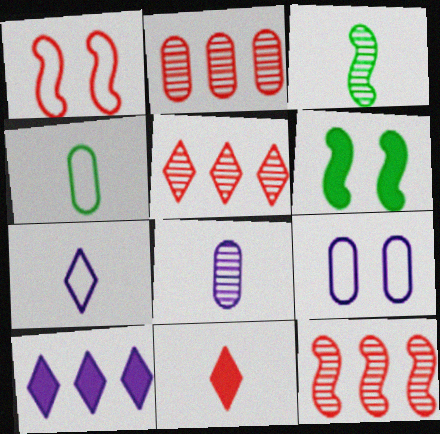[[1, 2, 11], 
[2, 5, 12], 
[2, 6, 7]]